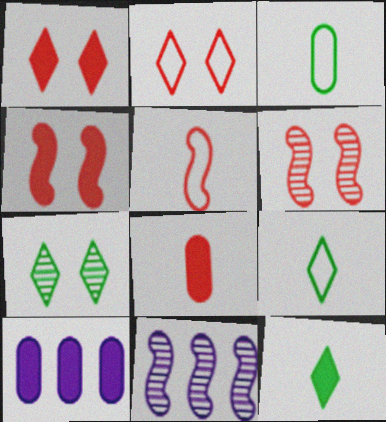[[1, 3, 11], 
[4, 10, 12], 
[5, 7, 10], 
[6, 9, 10]]